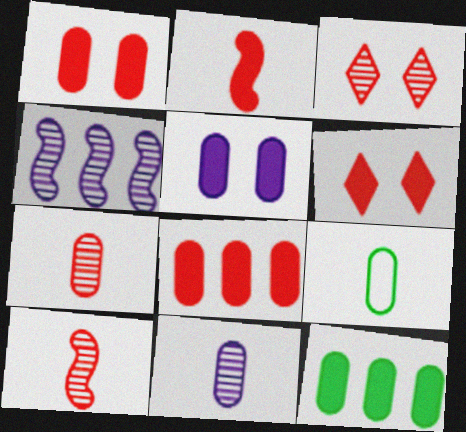[[2, 6, 8], 
[4, 6, 9]]